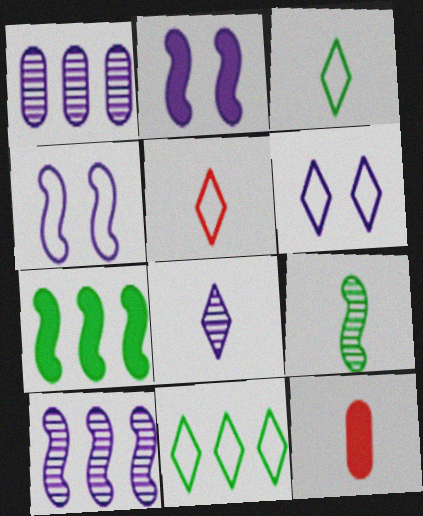[[5, 6, 11]]